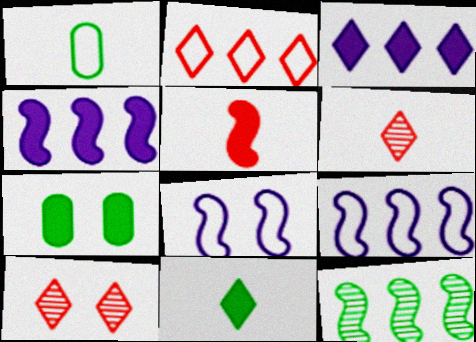[[1, 2, 8], 
[1, 4, 10], 
[3, 5, 7], 
[5, 8, 12], 
[6, 7, 9], 
[7, 8, 10]]